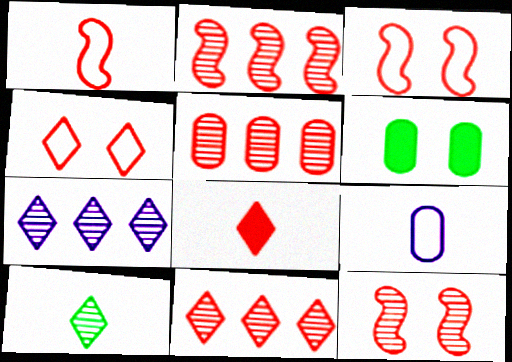[[1, 6, 7], 
[2, 5, 11], 
[3, 5, 8], 
[4, 8, 11], 
[5, 6, 9]]